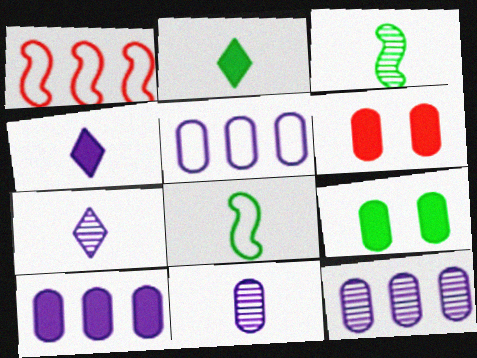[[1, 7, 9], 
[5, 10, 12]]